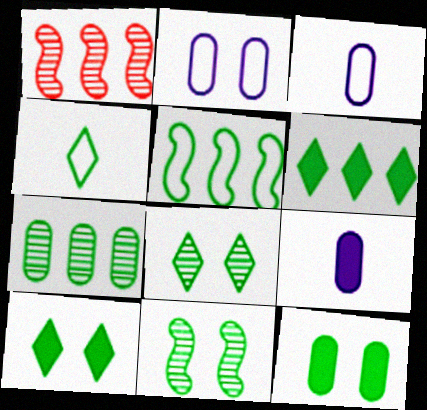[[1, 3, 10], 
[4, 6, 8], 
[5, 6, 7]]